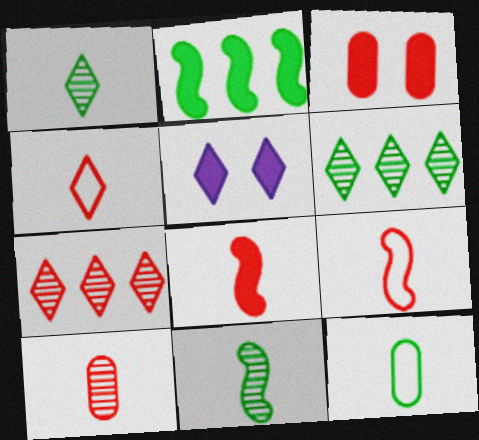[[3, 7, 9], 
[4, 5, 6], 
[4, 8, 10]]